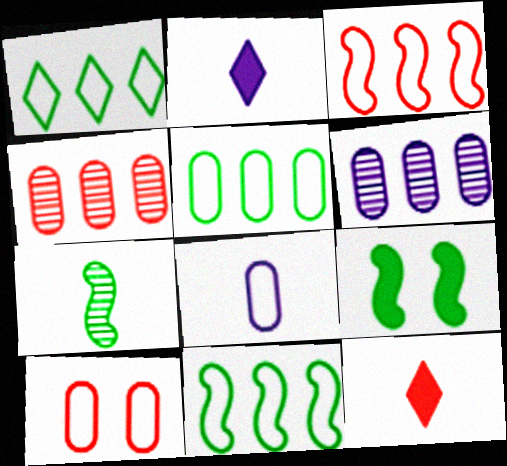[[1, 5, 11], 
[5, 8, 10], 
[7, 8, 12], 
[7, 9, 11]]